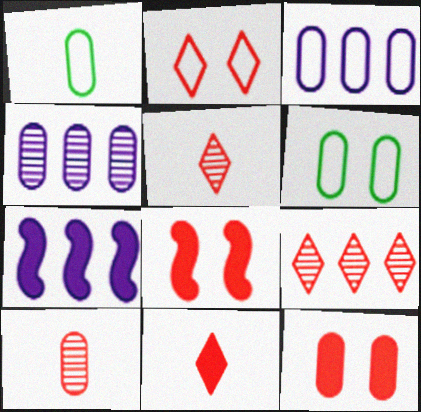[[1, 4, 12], 
[2, 9, 11], 
[5, 6, 7]]